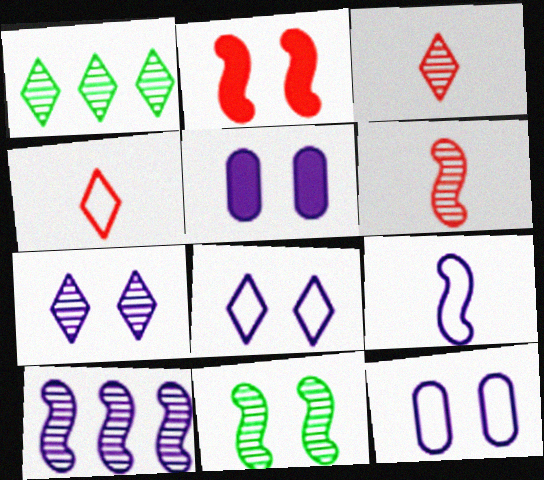[[1, 3, 7], 
[6, 10, 11]]